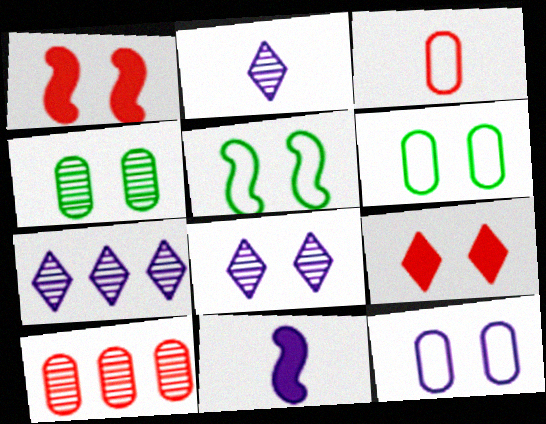[[1, 6, 8], 
[2, 7, 8], 
[7, 11, 12]]